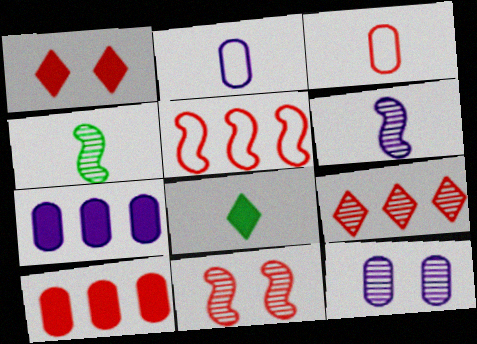[[2, 7, 12], 
[3, 6, 8], 
[4, 9, 12], 
[5, 8, 12], 
[5, 9, 10]]